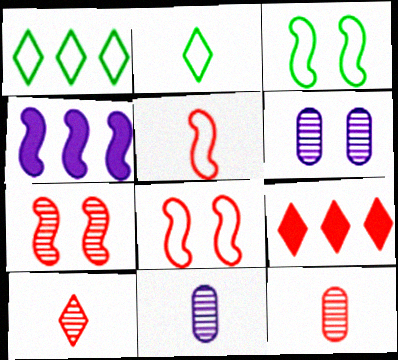[[3, 9, 11], 
[8, 9, 12]]